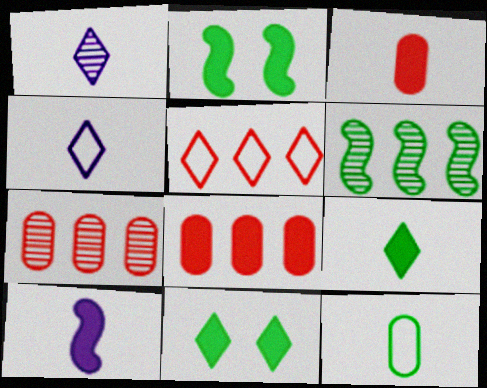[[1, 5, 11], 
[2, 4, 7], 
[3, 9, 10], 
[6, 11, 12], 
[8, 10, 11]]